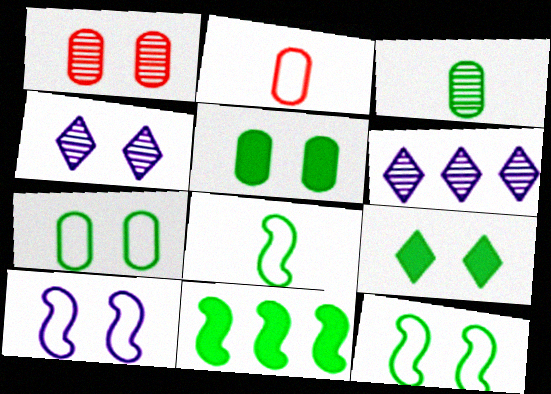[[1, 9, 10], 
[2, 4, 11]]